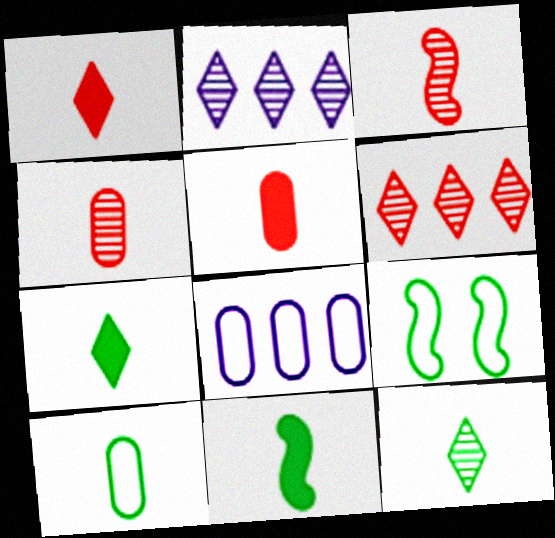[[2, 5, 9], 
[10, 11, 12]]